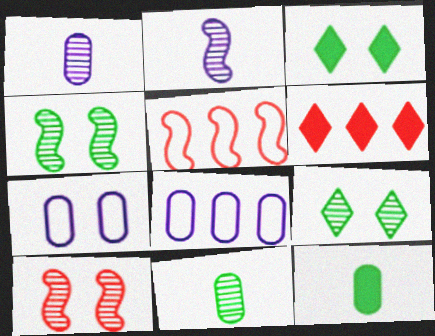[[1, 3, 5], 
[3, 7, 10]]